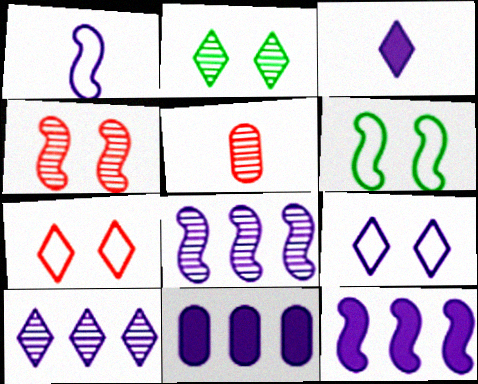[[2, 5, 8], 
[3, 9, 10]]